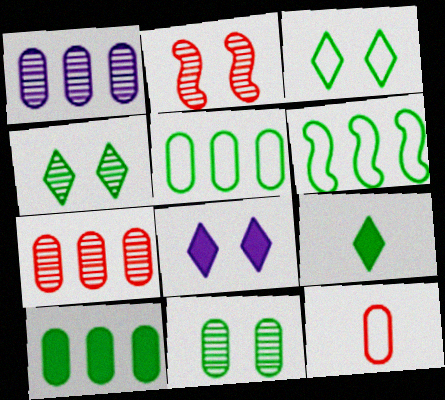[[6, 9, 11]]